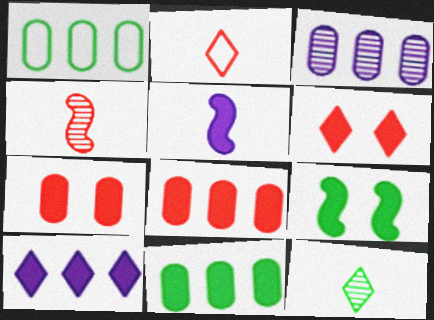[[1, 3, 8], 
[1, 9, 12], 
[2, 3, 9], 
[5, 6, 11]]